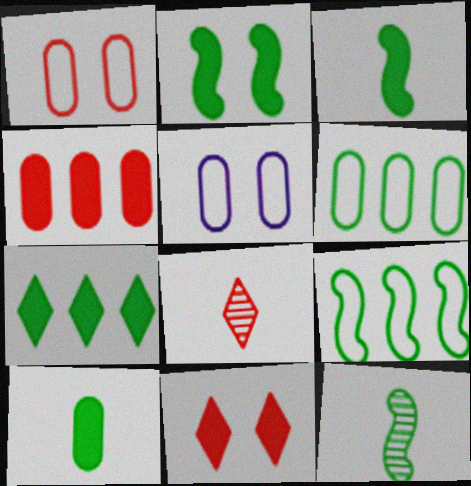[[2, 7, 10], 
[2, 9, 12]]